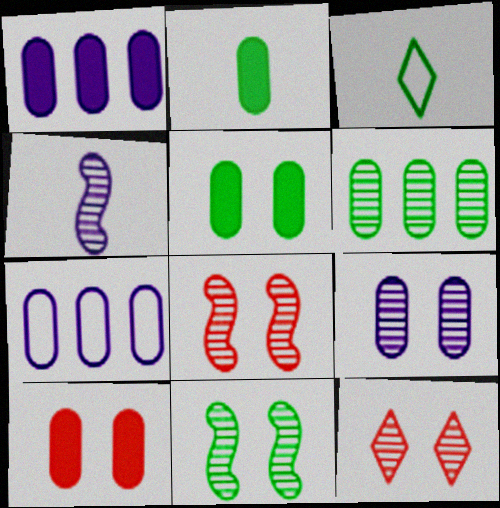[[1, 2, 10], 
[1, 3, 8], 
[4, 6, 12], 
[9, 11, 12]]